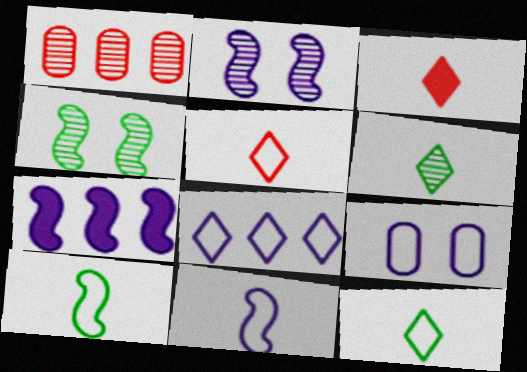[[1, 2, 6], 
[2, 7, 11], 
[8, 9, 11]]